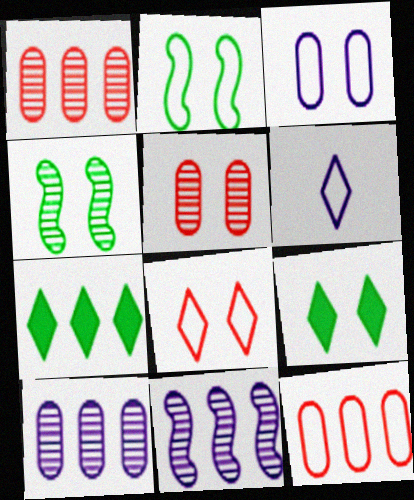[[2, 3, 8], 
[2, 6, 12], 
[7, 11, 12]]